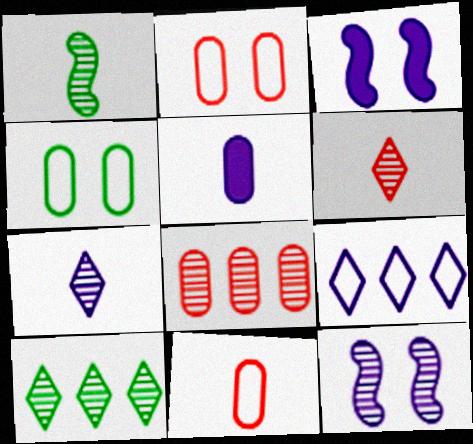[[3, 10, 11], 
[4, 5, 8], 
[5, 9, 12]]